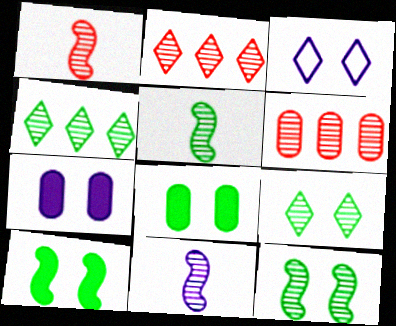[[1, 5, 11], 
[6, 9, 11]]